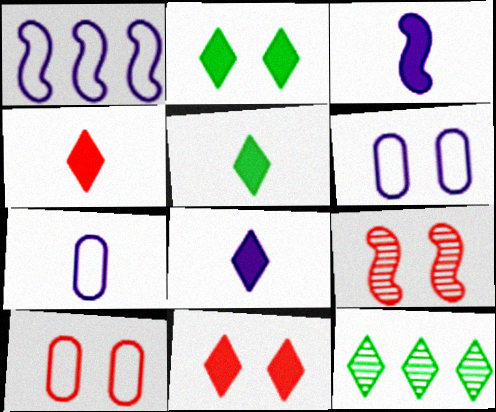[[2, 6, 9], 
[3, 10, 12], 
[4, 5, 8], 
[9, 10, 11]]